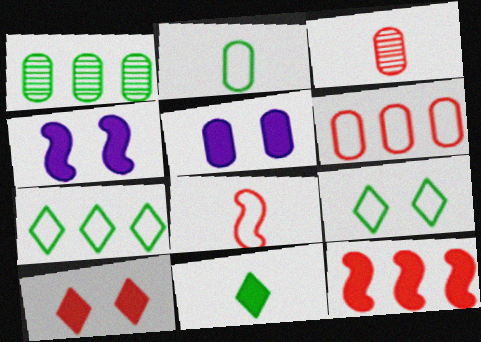[[3, 4, 7], 
[5, 11, 12]]